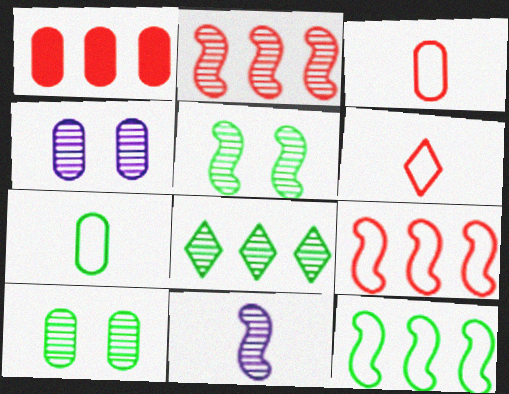[[1, 4, 7], 
[2, 5, 11]]